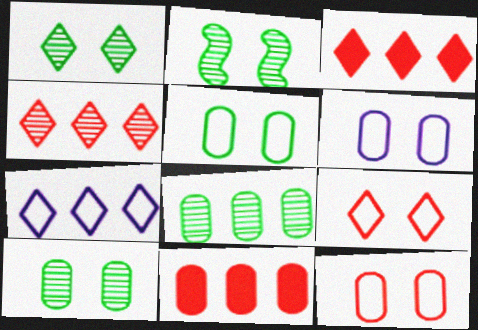[[1, 2, 10], 
[5, 6, 12]]